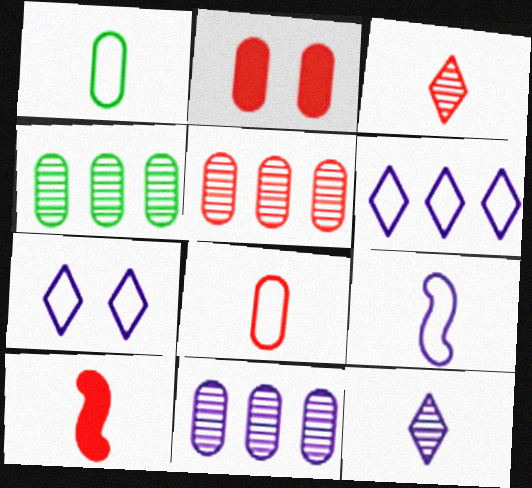[[1, 2, 11], 
[1, 10, 12], 
[2, 5, 8], 
[3, 8, 10], 
[4, 5, 11], 
[4, 7, 10]]